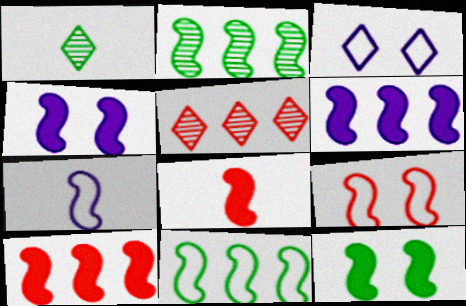[[6, 8, 12], 
[7, 9, 11]]